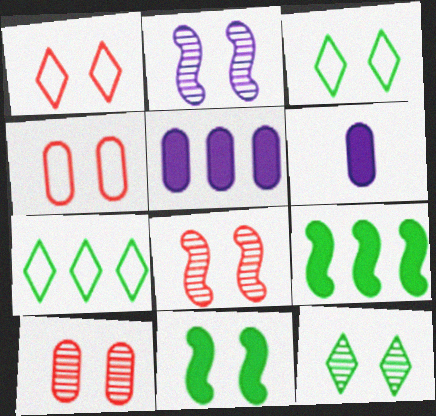[[2, 10, 12], 
[6, 7, 8]]